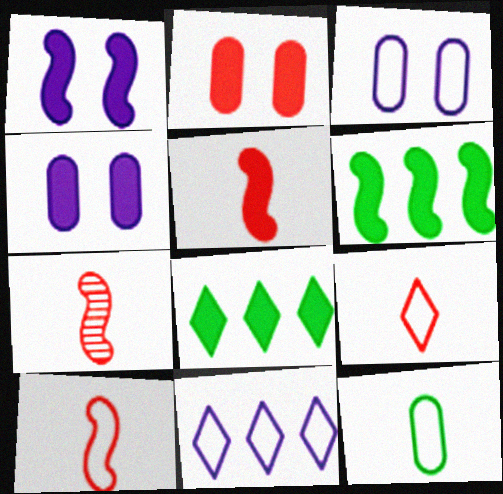[[1, 5, 6], 
[3, 7, 8], 
[4, 5, 8], 
[5, 7, 10]]